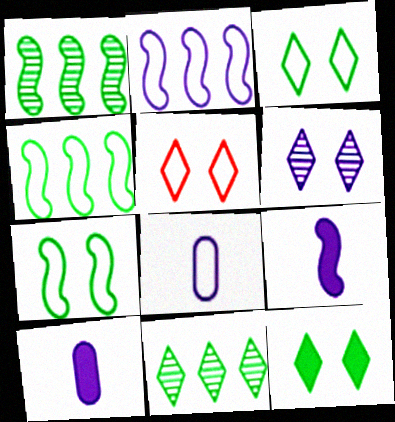[[1, 5, 10], 
[2, 6, 10], 
[4, 5, 8], 
[5, 6, 12]]